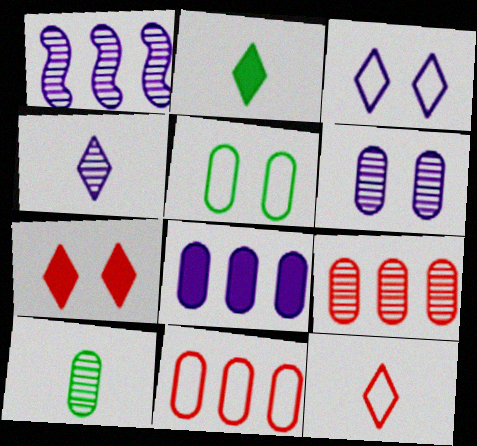[[1, 4, 6], 
[2, 4, 12], 
[6, 9, 10]]